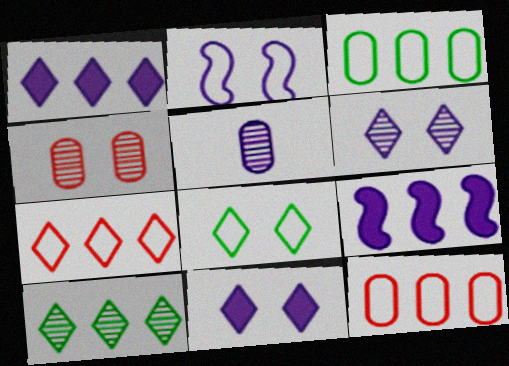[[1, 2, 5], 
[1, 7, 10], 
[9, 10, 12]]